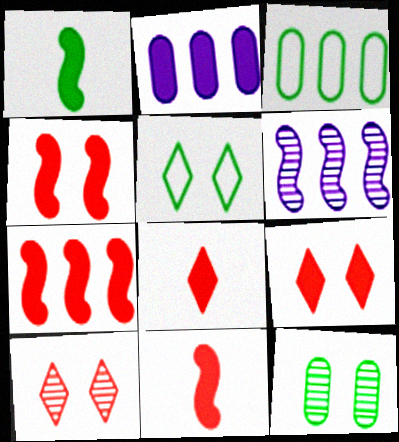[[1, 2, 9], 
[4, 7, 11]]